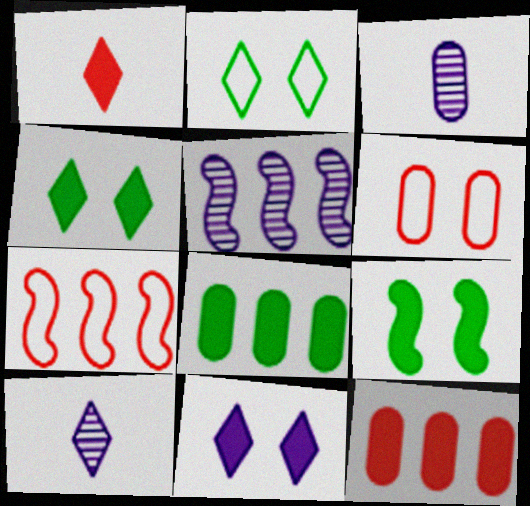[[3, 4, 7], 
[3, 6, 8]]